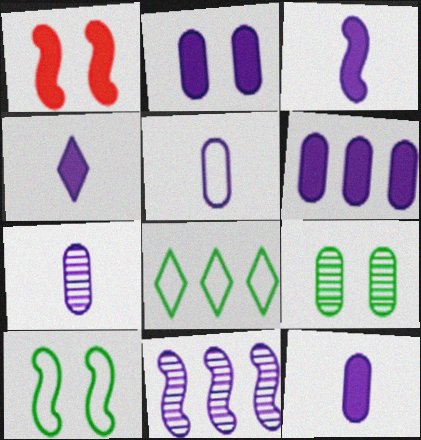[[1, 7, 8], 
[2, 6, 12], 
[3, 4, 12], 
[5, 7, 12]]